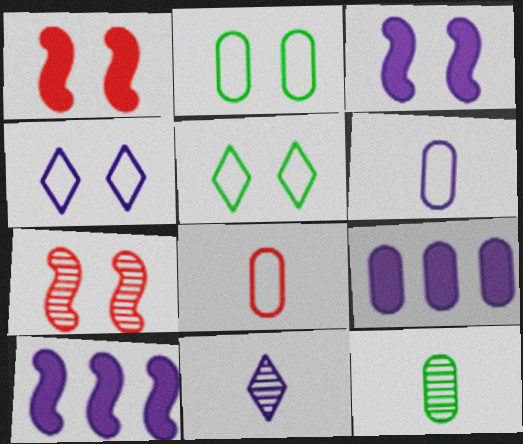[]